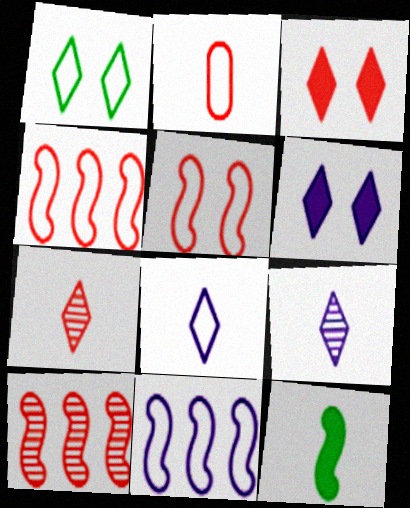[[1, 2, 11], 
[2, 3, 10], 
[2, 9, 12]]